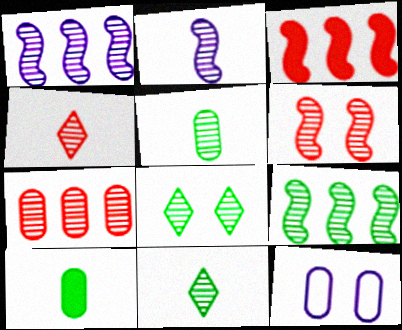[[2, 4, 5], 
[2, 6, 9], 
[2, 7, 8], 
[3, 11, 12], 
[4, 6, 7], 
[5, 8, 9], 
[7, 10, 12]]